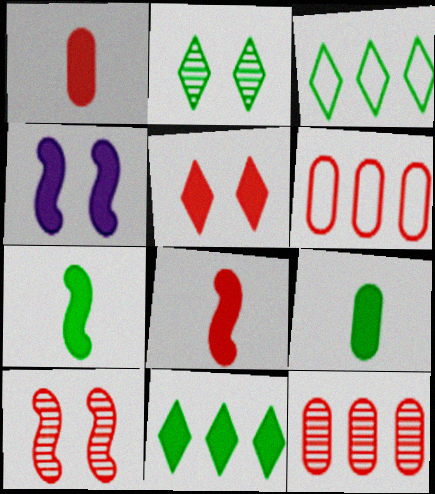[[1, 4, 11]]